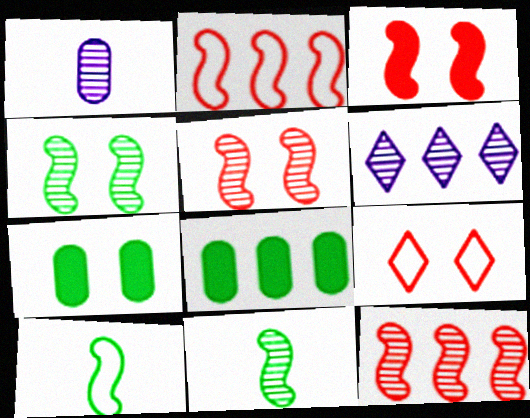[[2, 6, 8]]